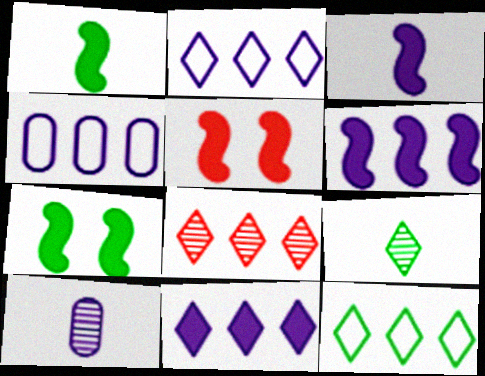[[1, 5, 6], 
[4, 5, 9], 
[5, 10, 12], 
[8, 11, 12]]